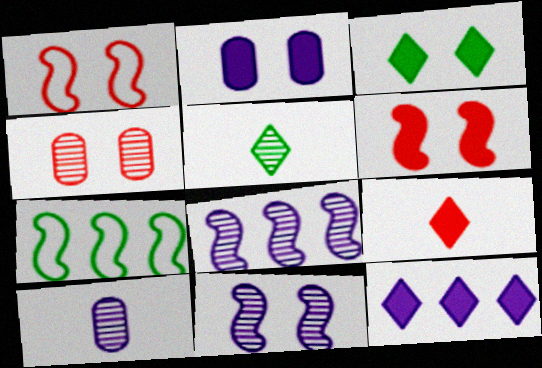[[2, 3, 6], 
[3, 9, 12], 
[4, 5, 8]]